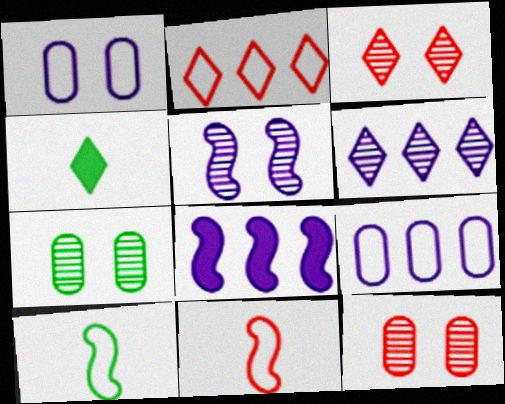[[1, 2, 10], 
[3, 5, 7], 
[6, 8, 9]]